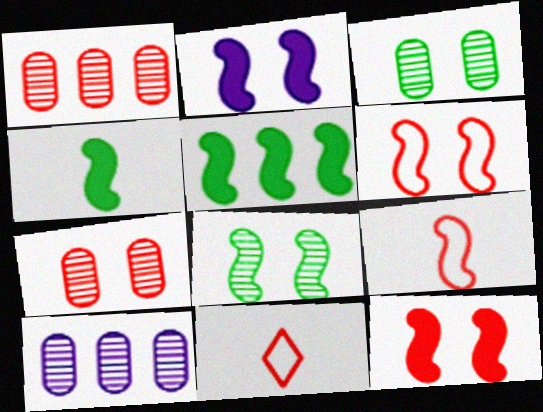[[1, 11, 12], 
[2, 6, 8]]